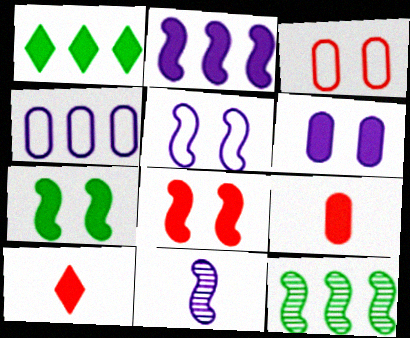[[1, 3, 11], 
[2, 5, 11]]